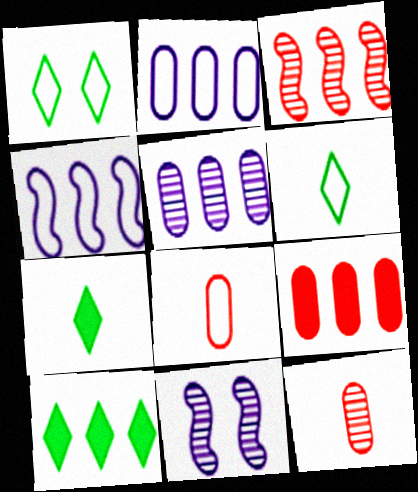[[1, 4, 8], 
[2, 3, 10], 
[6, 9, 11], 
[8, 10, 11]]